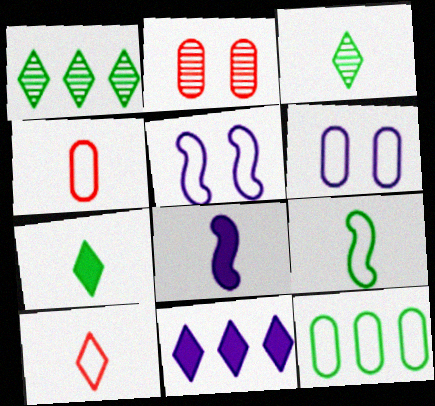[[2, 9, 11], 
[3, 4, 8], 
[4, 6, 12], 
[5, 10, 12]]